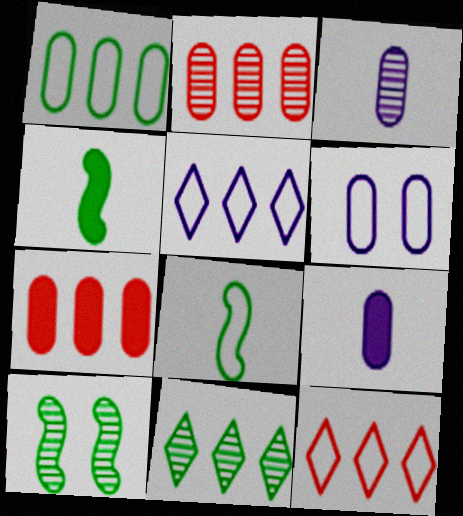[[6, 8, 12], 
[9, 10, 12]]